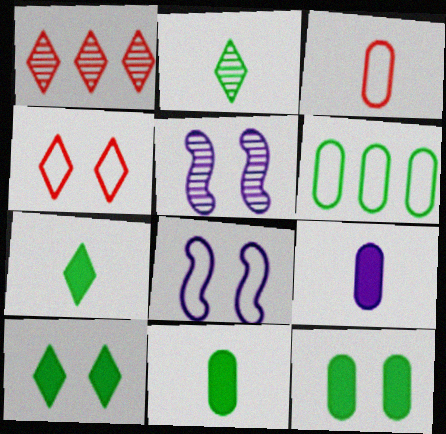[[1, 8, 11], 
[4, 5, 12]]